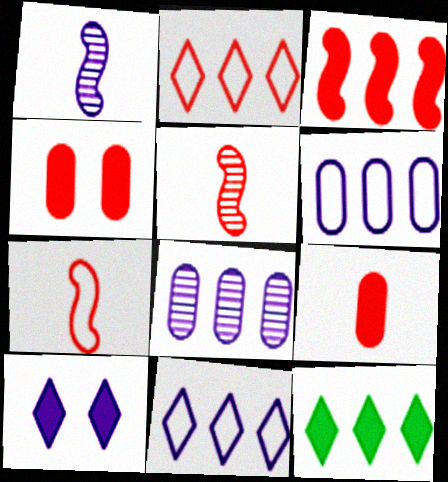[[1, 6, 10], 
[2, 4, 5]]